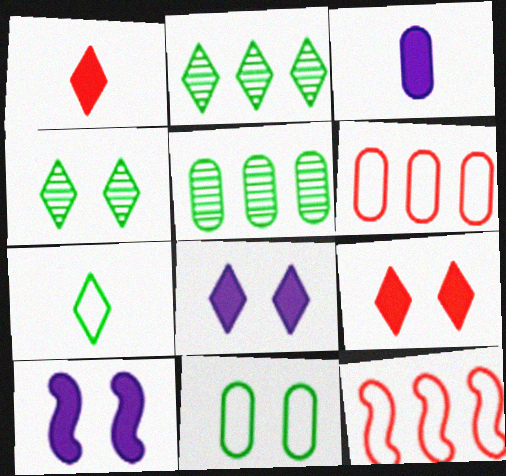[[3, 4, 12]]